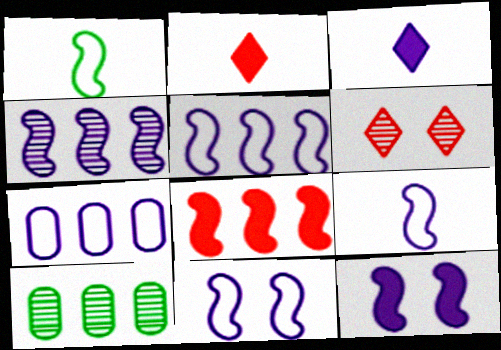[[2, 10, 11], 
[4, 9, 12], 
[5, 9, 11]]